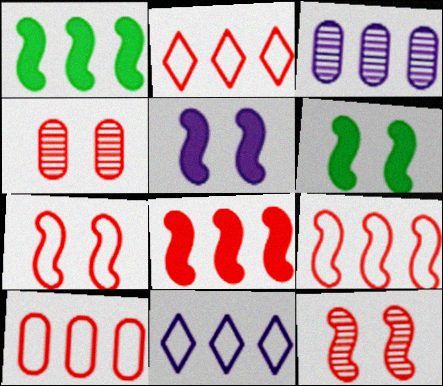[[1, 2, 3], 
[2, 9, 10]]